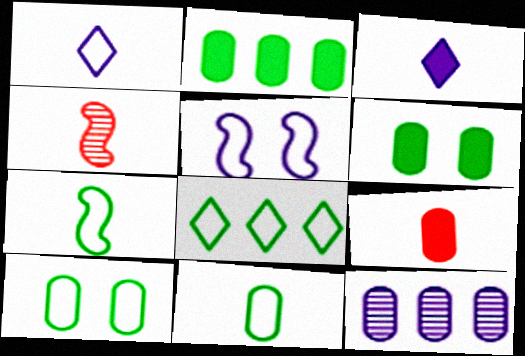[[3, 4, 11], 
[3, 5, 12], 
[7, 8, 10], 
[9, 10, 12]]